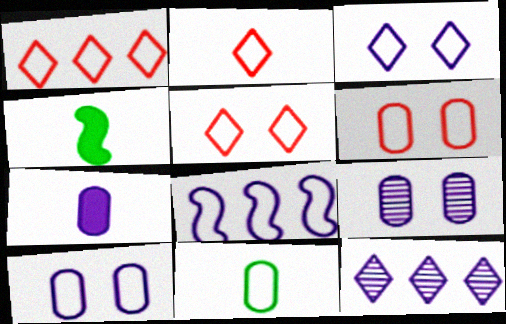[[1, 2, 5], 
[1, 4, 9], 
[4, 6, 12], 
[5, 8, 11]]